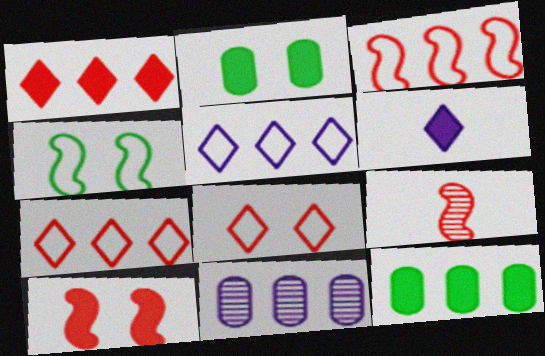[[2, 5, 9], 
[3, 9, 10], 
[6, 10, 12]]